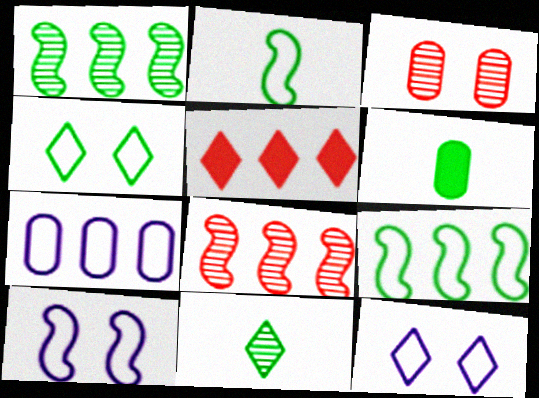[[1, 4, 6], 
[1, 5, 7], 
[2, 6, 11], 
[3, 6, 7], 
[5, 11, 12], 
[6, 8, 12]]